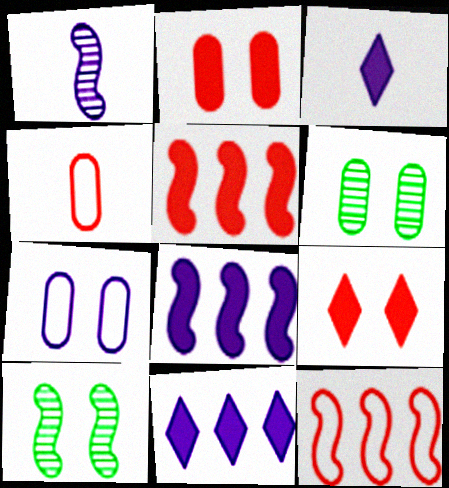[[1, 7, 11], 
[2, 6, 7], 
[3, 6, 12], 
[4, 10, 11], 
[7, 9, 10]]